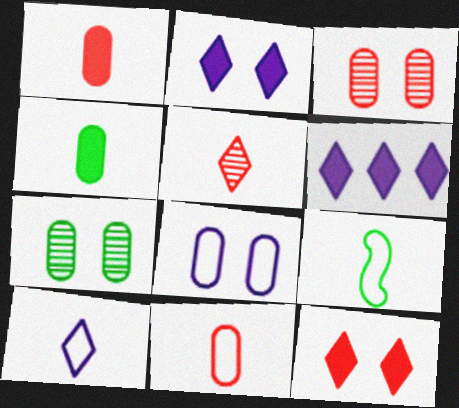[[3, 6, 9], 
[9, 10, 11]]